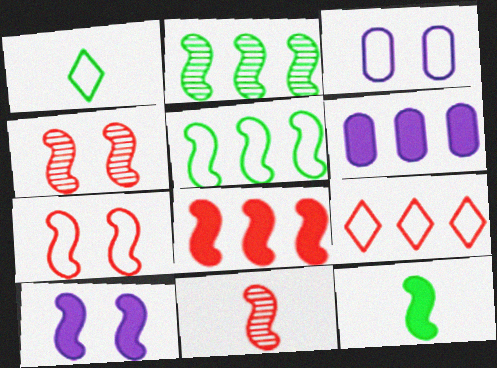[[1, 4, 6], 
[2, 6, 9], 
[5, 10, 11], 
[7, 8, 11], 
[8, 10, 12]]